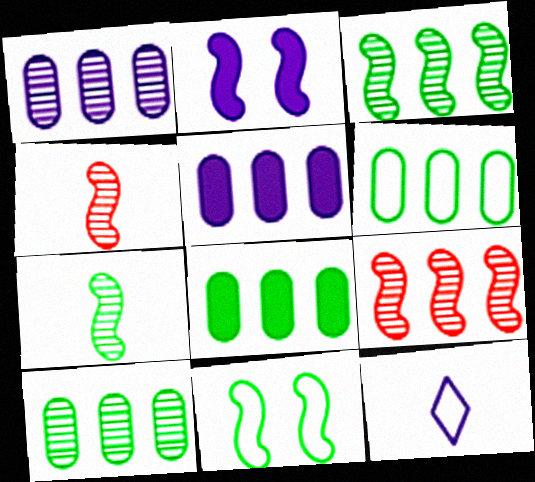[[1, 2, 12], 
[6, 8, 10]]